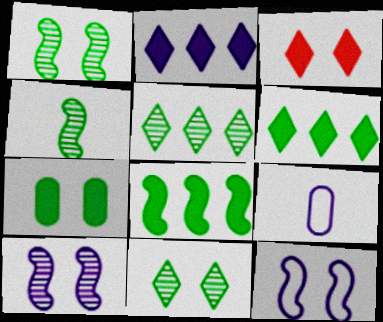[[2, 9, 10]]